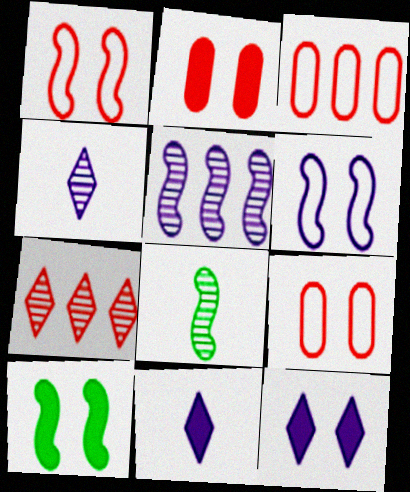[[2, 10, 12], 
[3, 4, 10], 
[3, 8, 12]]